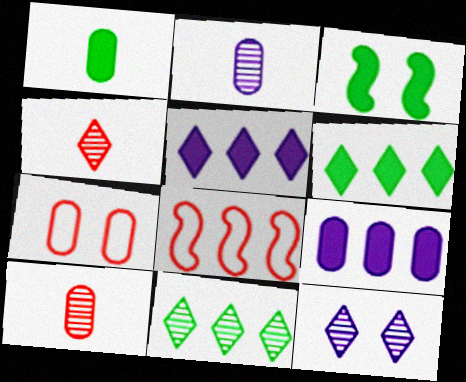[[1, 3, 6], 
[1, 8, 12], 
[3, 7, 12], 
[4, 11, 12], 
[8, 9, 11]]